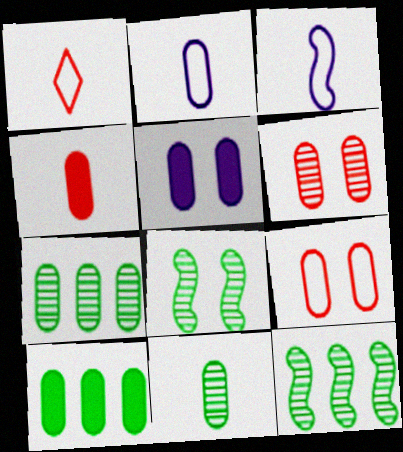[[1, 5, 12], 
[2, 4, 11], 
[2, 6, 10], 
[4, 5, 10]]